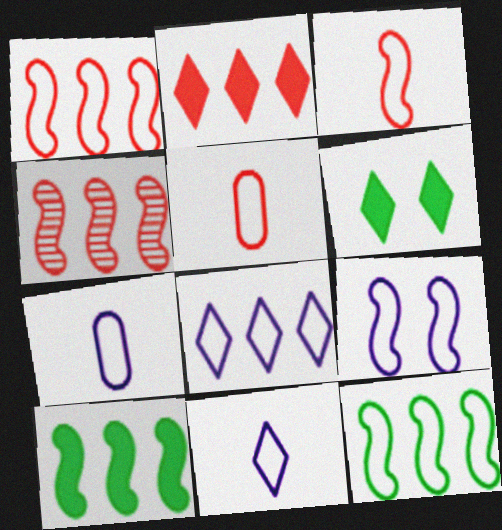[[3, 9, 12], 
[4, 6, 7], 
[7, 8, 9]]